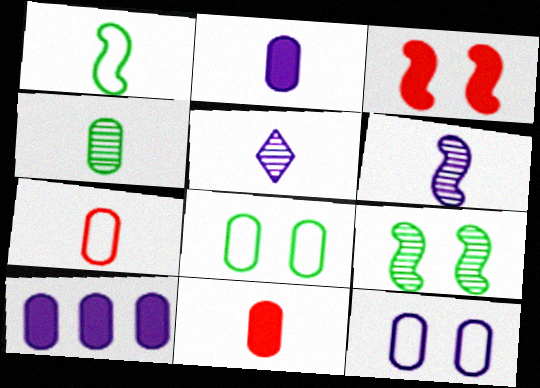[[1, 5, 11], 
[2, 4, 7]]